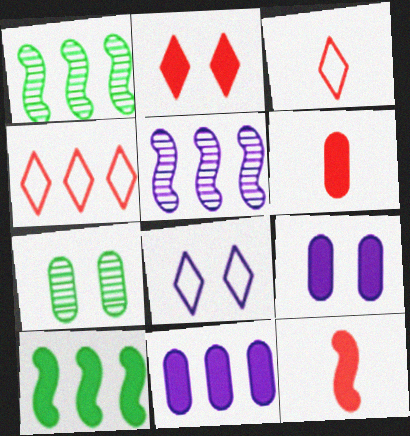[[1, 3, 9], 
[1, 4, 11], 
[1, 6, 8]]